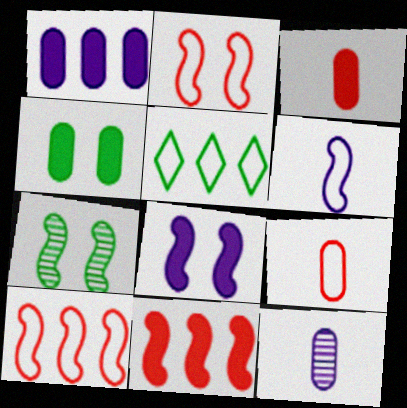[[1, 3, 4], 
[2, 7, 8], 
[6, 7, 11]]